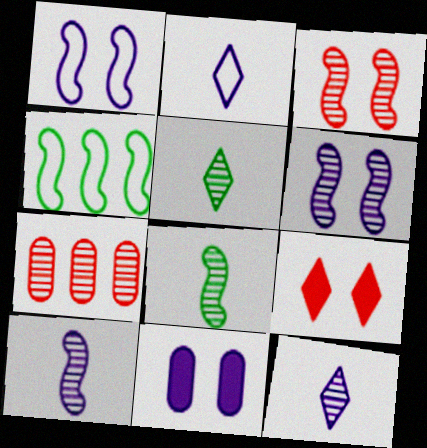[[5, 6, 7]]